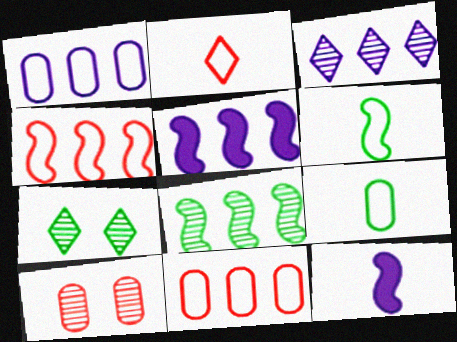[[1, 3, 5], 
[4, 5, 8], 
[7, 11, 12]]